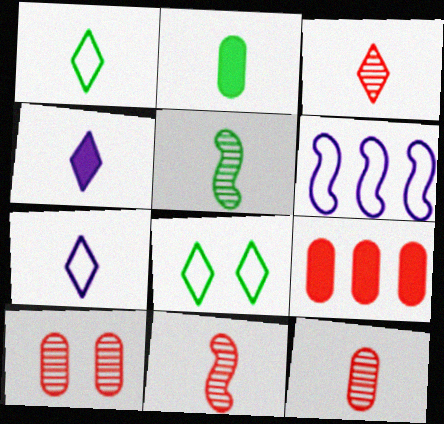[[1, 2, 5], 
[1, 3, 4], 
[2, 7, 11], 
[3, 11, 12]]